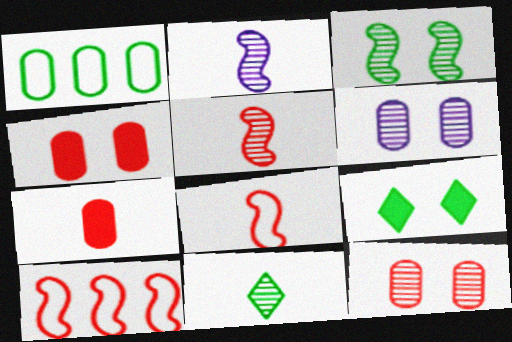[[1, 6, 7]]